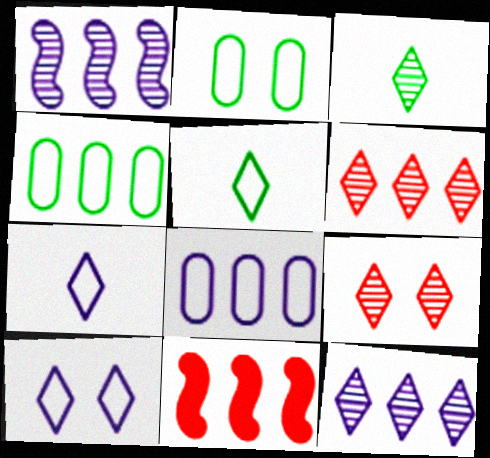[[3, 9, 12], 
[4, 11, 12]]